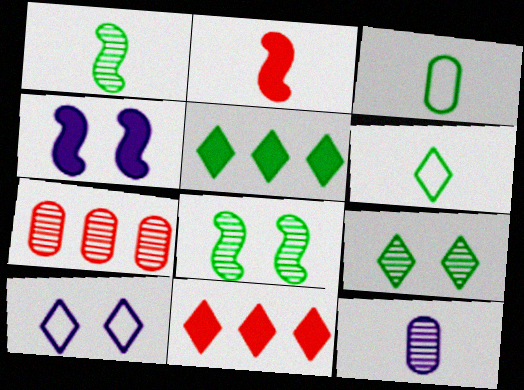[[2, 6, 12], 
[3, 5, 8], 
[4, 6, 7], 
[5, 6, 9]]